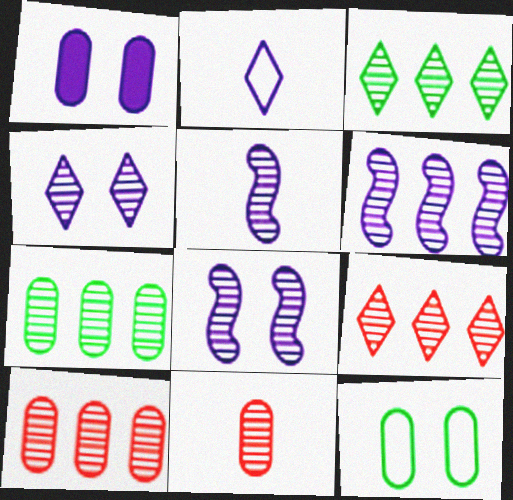[[1, 2, 6], 
[3, 6, 10], 
[3, 8, 11], 
[5, 6, 8], 
[6, 7, 9]]